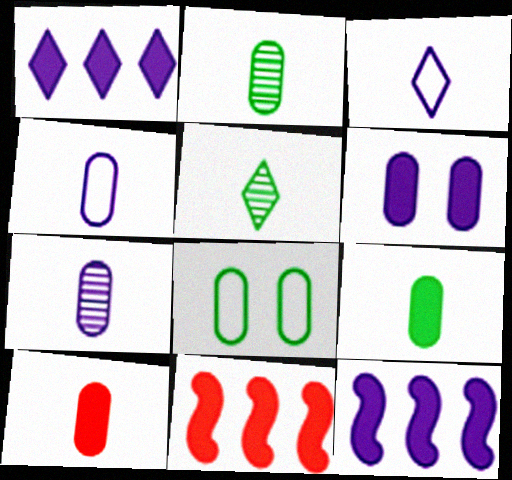[[2, 4, 10]]